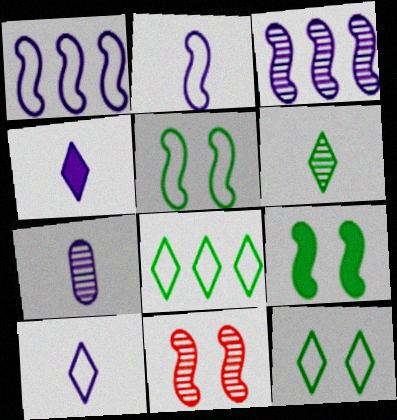[[2, 4, 7]]